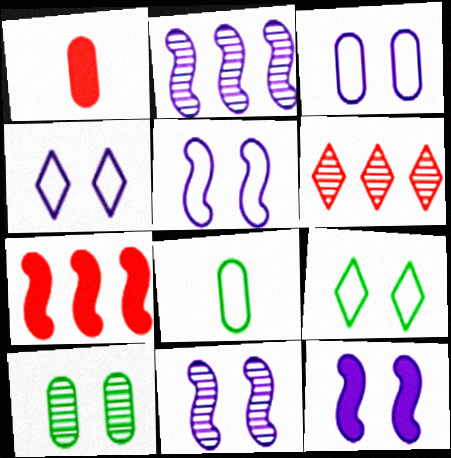[[1, 2, 9], 
[3, 4, 5], 
[5, 11, 12], 
[6, 8, 12]]